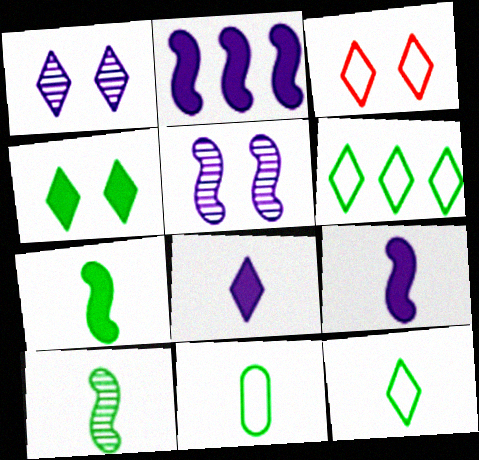[[1, 3, 4]]